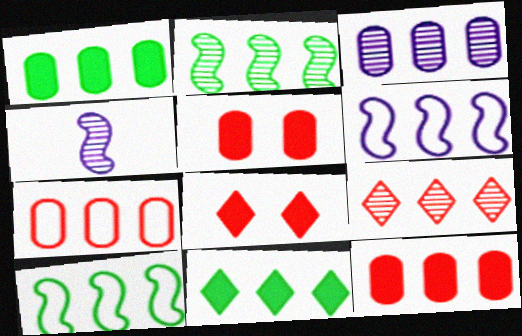[[1, 3, 7], 
[1, 6, 9], 
[2, 3, 9]]